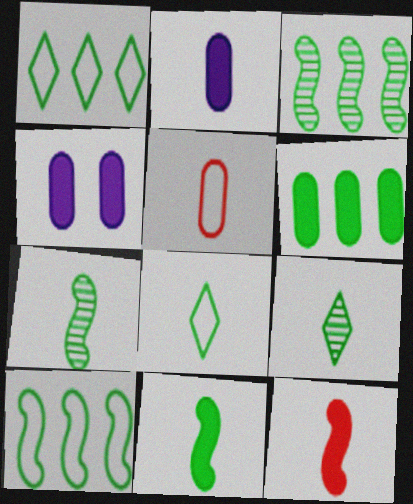[[1, 3, 6]]